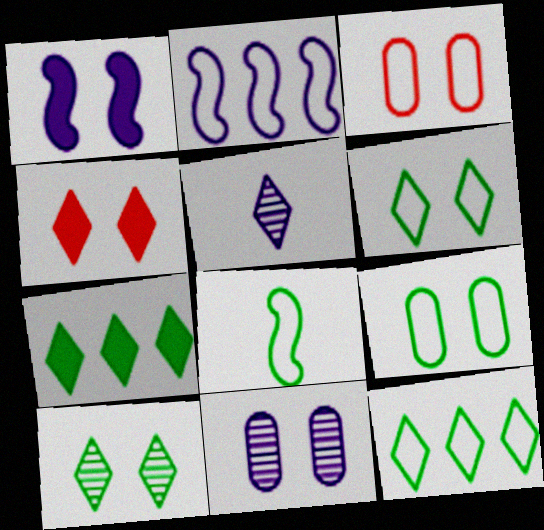[[1, 3, 10], 
[4, 5, 12], 
[8, 9, 12]]